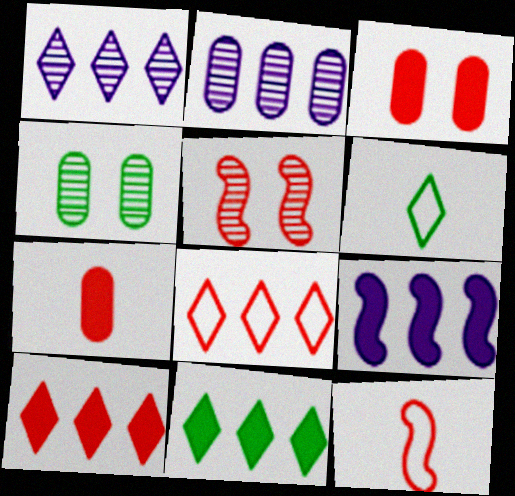[[1, 8, 11], 
[5, 7, 8]]